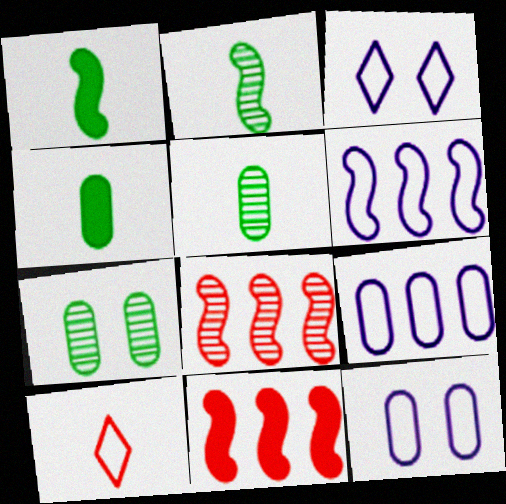[[3, 4, 8], 
[3, 5, 11]]